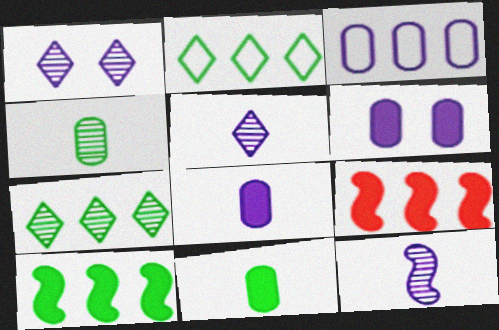[[3, 7, 9]]